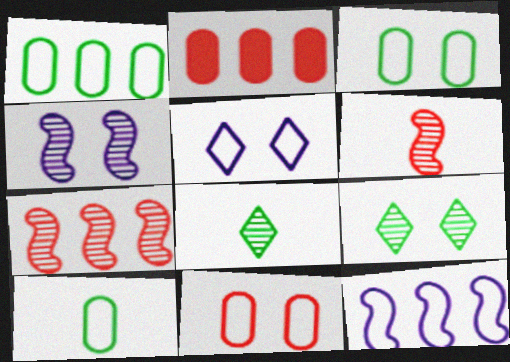[[1, 3, 10]]